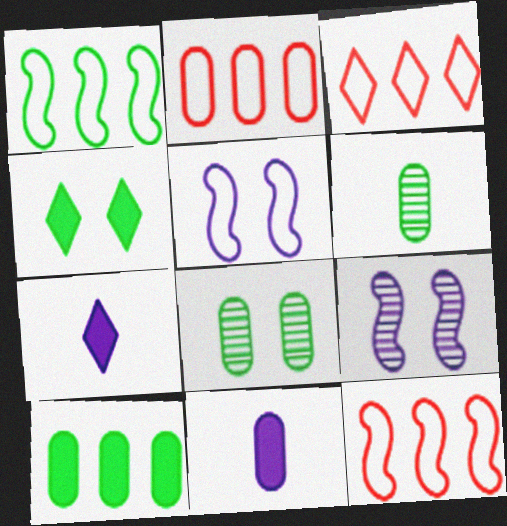[[1, 4, 6], 
[2, 3, 12], 
[2, 8, 11], 
[7, 8, 12]]